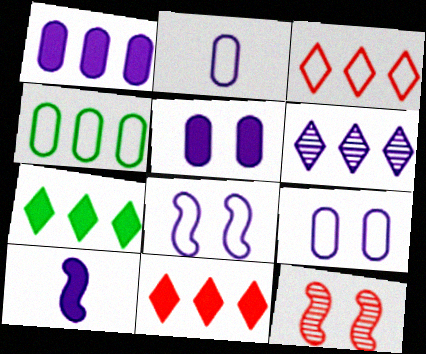[[2, 7, 12], 
[3, 6, 7], 
[6, 9, 10]]